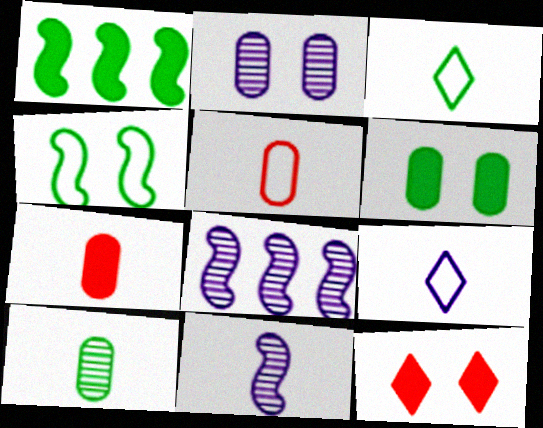[[2, 4, 12], 
[3, 7, 11]]